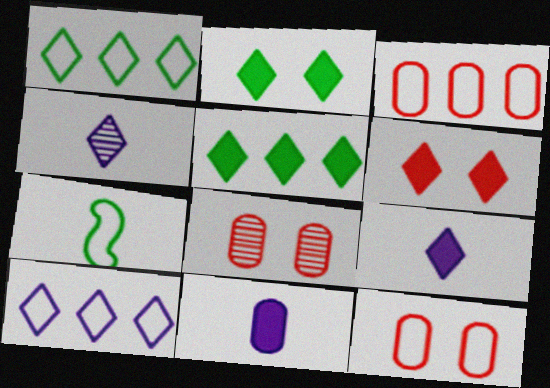[[1, 4, 6], 
[5, 6, 9], 
[7, 10, 12]]